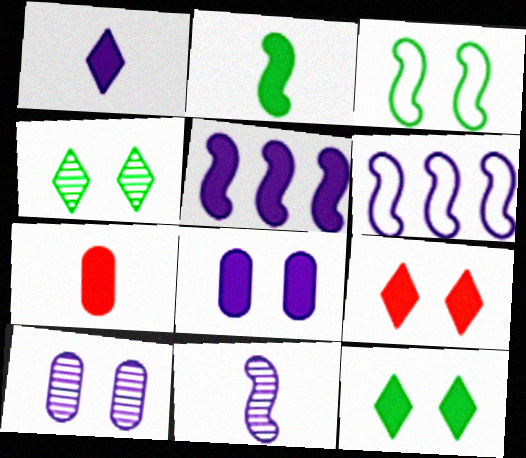[[1, 2, 7], 
[1, 5, 8], 
[1, 6, 10], 
[3, 9, 10], 
[4, 6, 7], 
[5, 7, 12]]